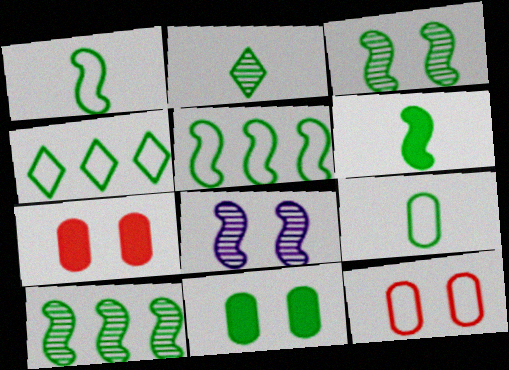[[2, 5, 11], 
[2, 6, 9], 
[3, 5, 6]]